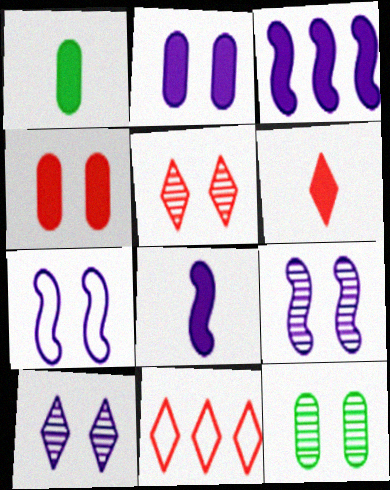[[1, 6, 8], 
[1, 9, 11], 
[2, 7, 10], 
[5, 6, 11], 
[5, 9, 12], 
[8, 11, 12]]